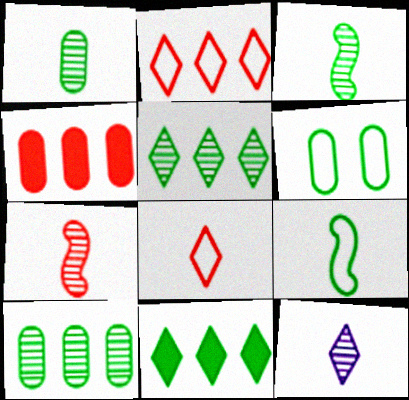[[1, 7, 12], 
[3, 6, 11]]